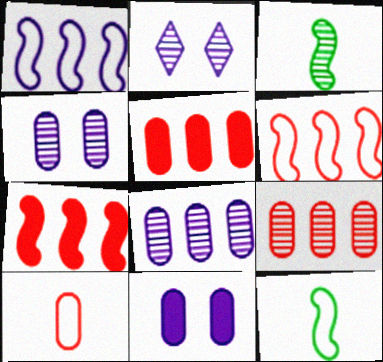[[2, 3, 9], 
[2, 5, 12]]